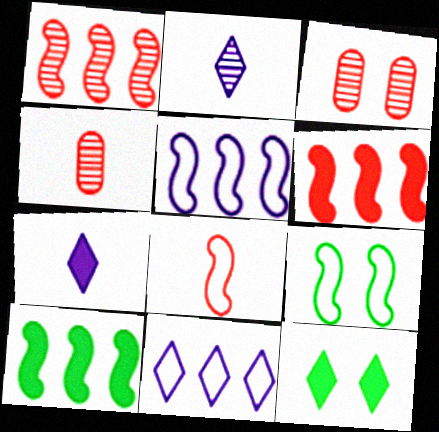[[1, 5, 10], 
[4, 5, 12], 
[5, 8, 9]]